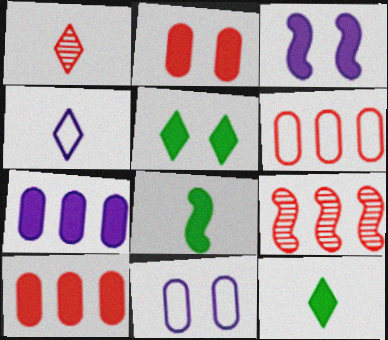[[1, 4, 12], 
[2, 3, 5], 
[3, 10, 12], 
[9, 11, 12]]